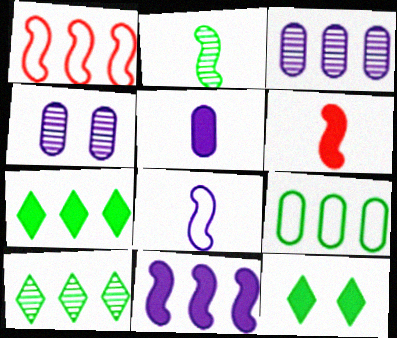[[1, 3, 7], 
[2, 6, 8], 
[2, 9, 12]]